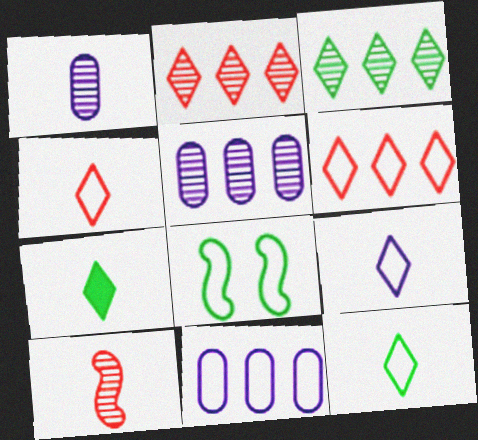[[4, 8, 11], 
[4, 9, 12]]